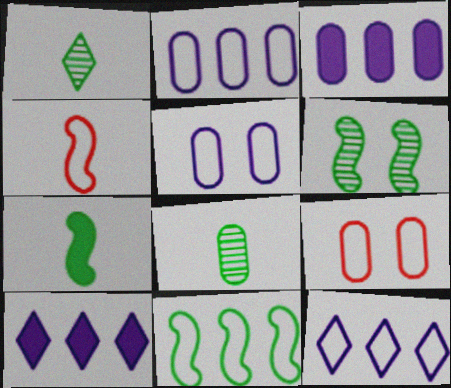[[3, 8, 9], 
[6, 7, 11]]